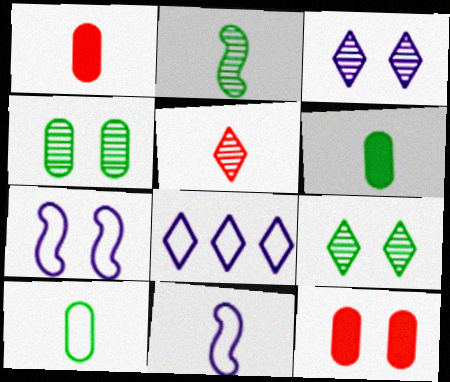[[2, 8, 12], 
[5, 6, 11], 
[7, 9, 12]]